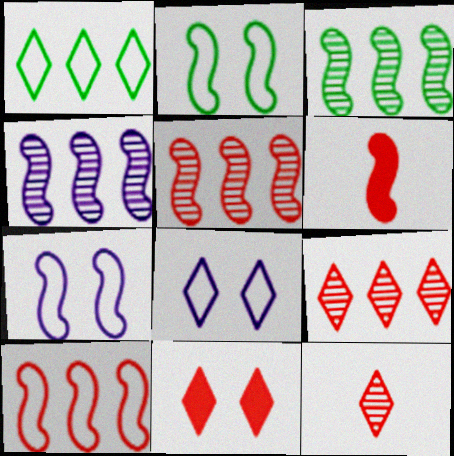[[2, 4, 6], 
[3, 4, 5], 
[3, 6, 7]]